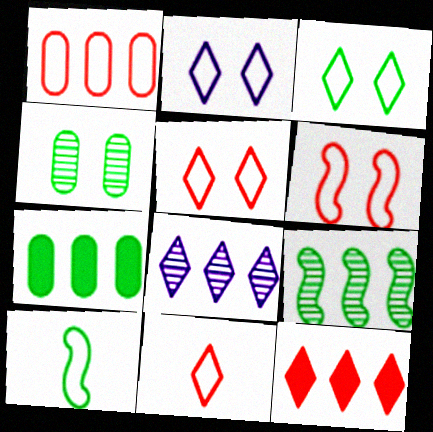[[1, 2, 10], 
[1, 6, 11], 
[2, 3, 5]]